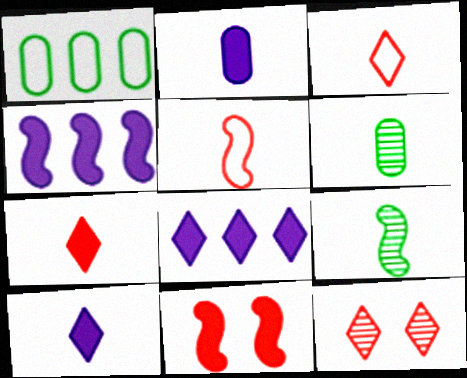[[2, 3, 9], 
[5, 6, 10]]